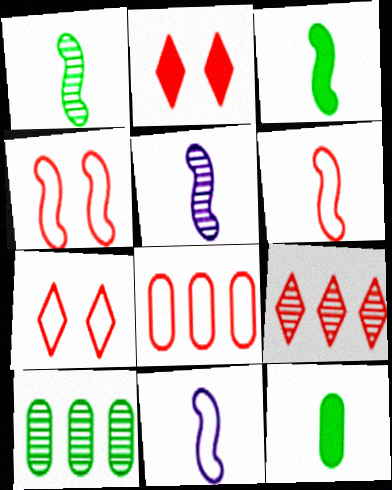[[2, 10, 11], 
[3, 5, 6], 
[6, 7, 8]]